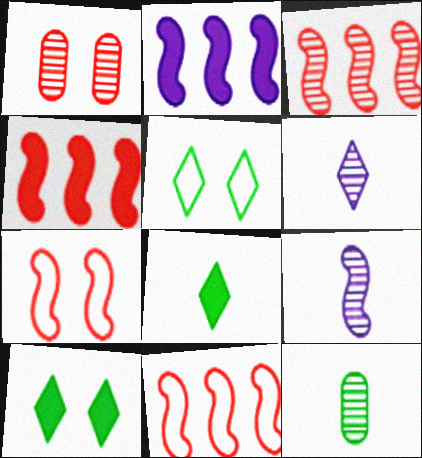[[3, 4, 11]]